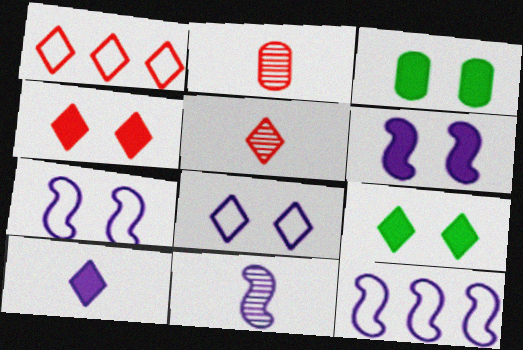[[1, 3, 11], 
[1, 4, 5], 
[2, 9, 12], 
[3, 4, 6], 
[3, 5, 12], 
[6, 11, 12]]